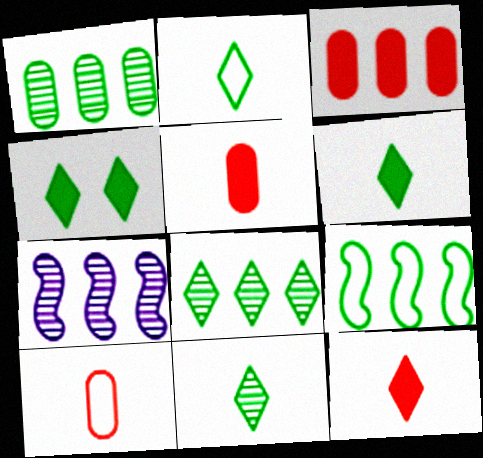[[2, 4, 8], 
[2, 6, 11], 
[4, 7, 10]]